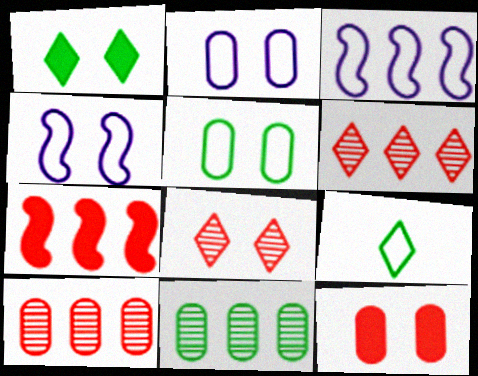[]